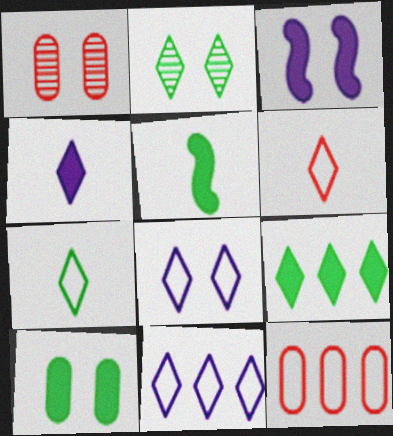[[1, 5, 11], 
[2, 7, 9], 
[5, 9, 10]]